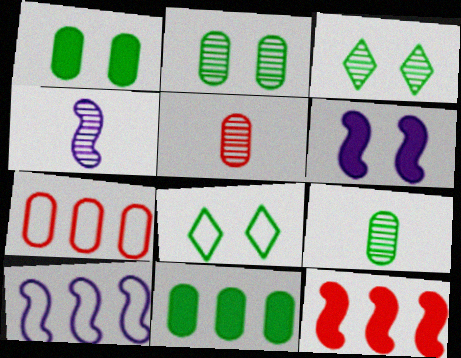[[4, 6, 10]]